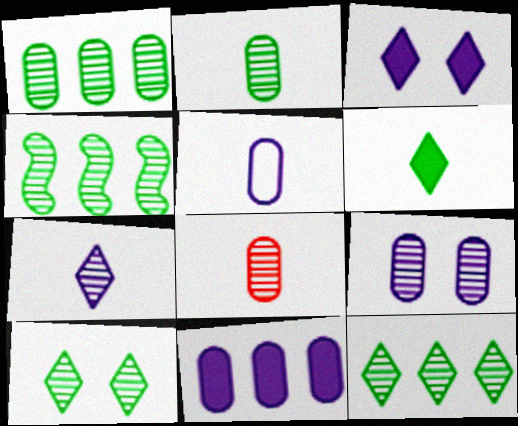[[1, 4, 12], 
[1, 8, 9], 
[2, 4, 10], 
[5, 9, 11]]